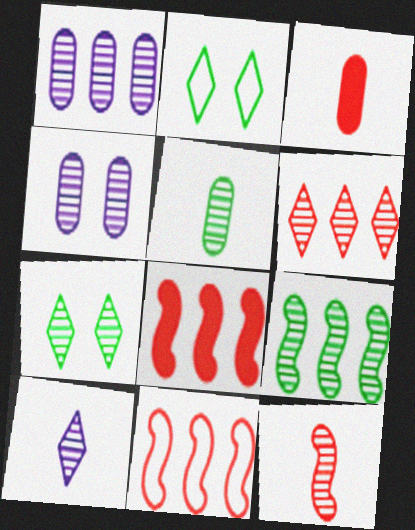[[1, 6, 9], 
[1, 7, 12], 
[5, 7, 9], 
[5, 10, 12], 
[6, 7, 10]]